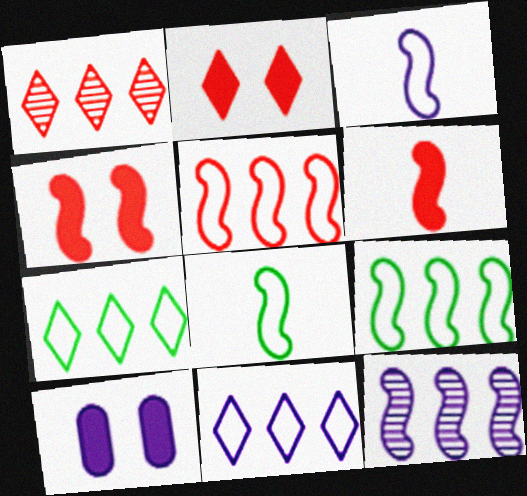[[1, 8, 10], 
[4, 8, 12]]